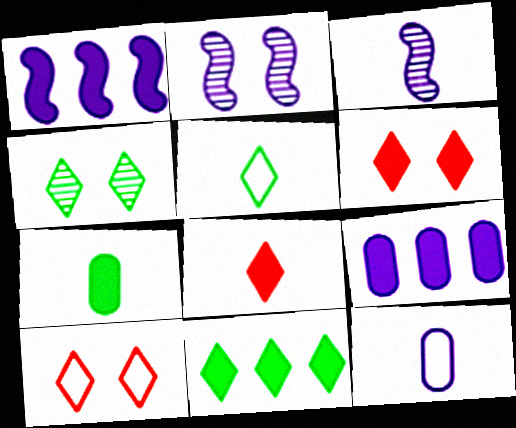[[1, 6, 7], 
[4, 5, 11]]